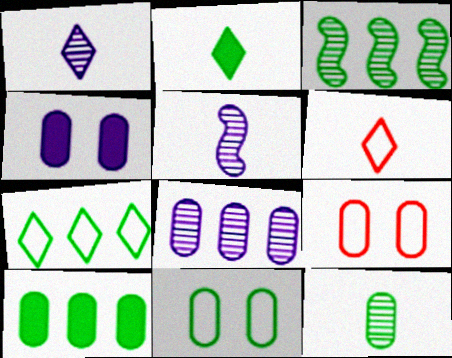[[1, 2, 6], 
[2, 3, 11], 
[3, 4, 6], 
[3, 7, 10], 
[10, 11, 12]]